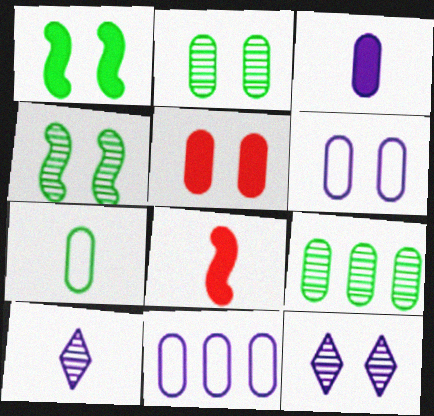[[2, 5, 6], 
[7, 8, 10]]